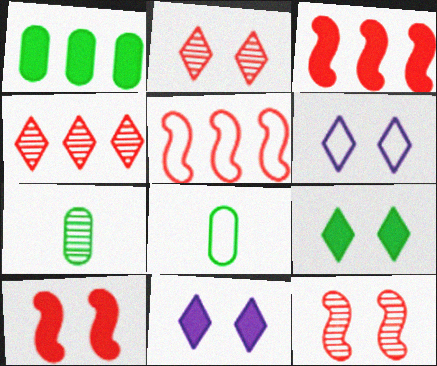[[2, 6, 9], 
[3, 6, 7], 
[5, 6, 8], 
[5, 7, 11]]